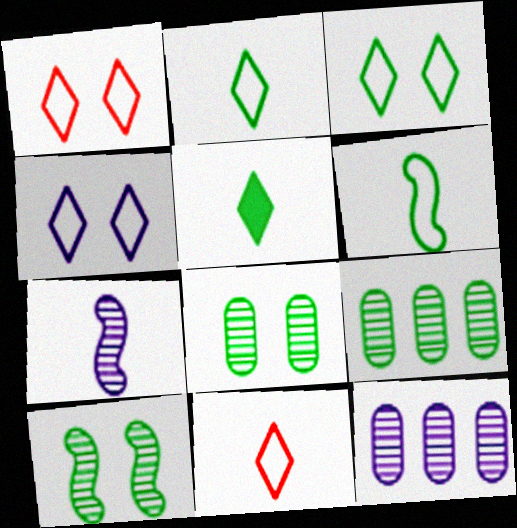[[1, 3, 4]]